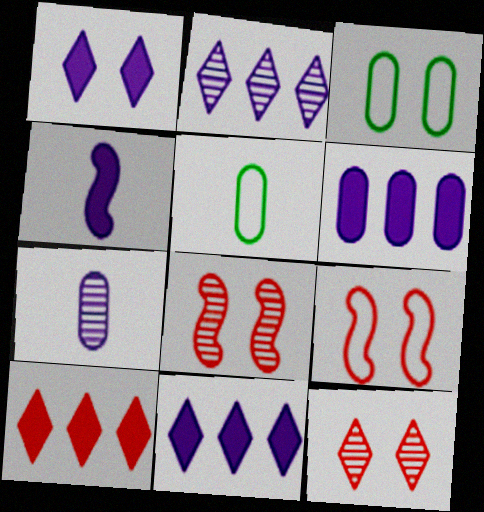[[1, 3, 8], 
[1, 4, 6], 
[5, 8, 11]]